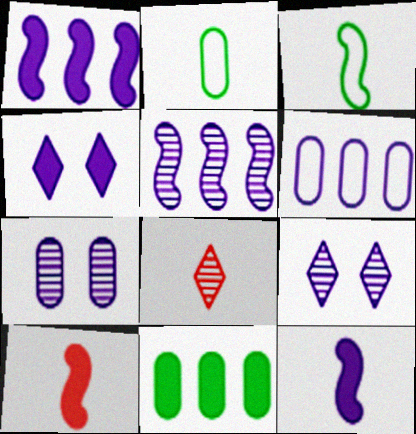[[2, 8, 12], 
[4, 10, 11], 
[6, 9, 12]]